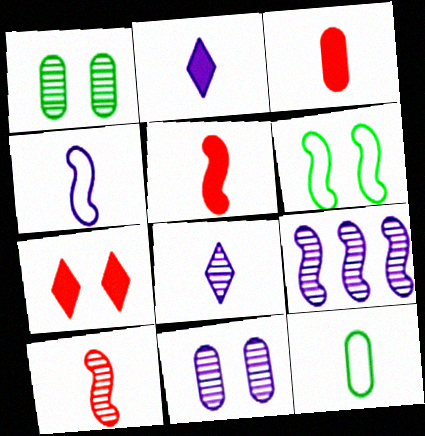[[2, 10, 12], 
[5, 6, 9], 
[5, 8, 12], 
[6, 7, 11], 
[7, 9, 12], 
[8, 9, 11]]